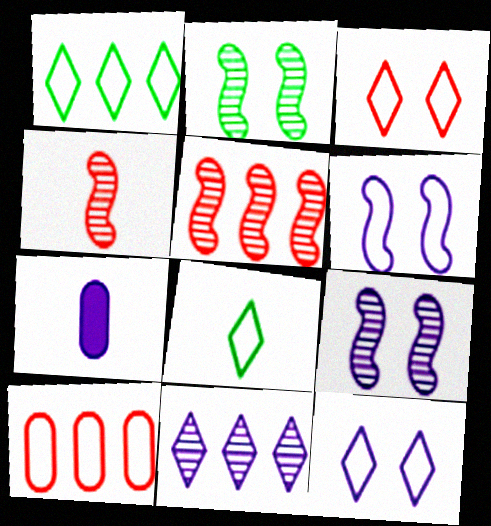[[4, 7, 8], 
[6, 7, 11], 
[6, 8, 10]]